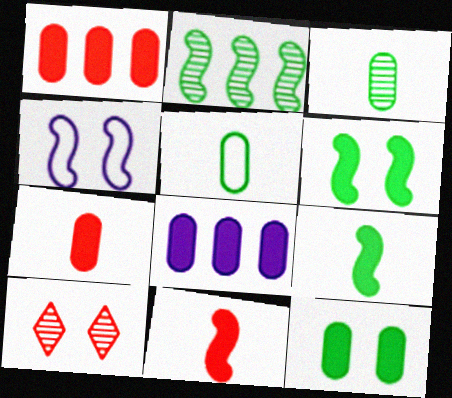[[2, 4, 11], 
[4, 10, 12], 
[7, 8, 12]]